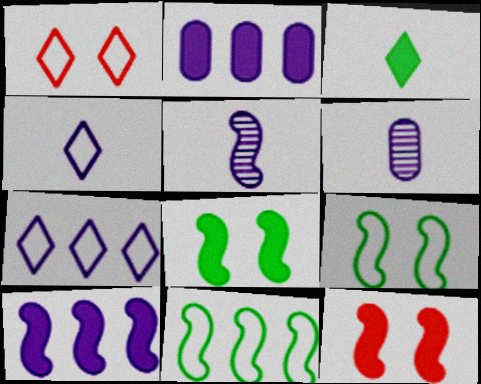[[2, 3, 12], 
[5, 11, 12]]